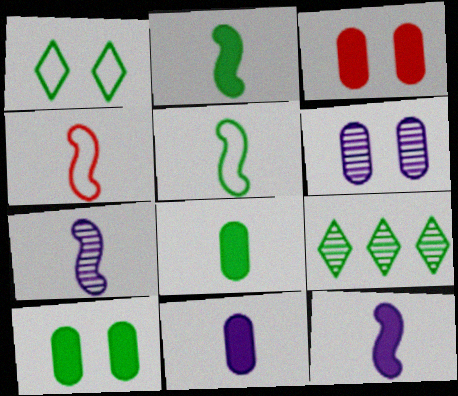[[2, 4, 7], 
[5, 9, 10]]